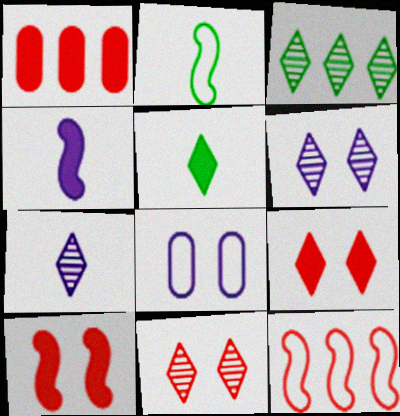[[1, 2, 6], 
[3, 7, 11]]